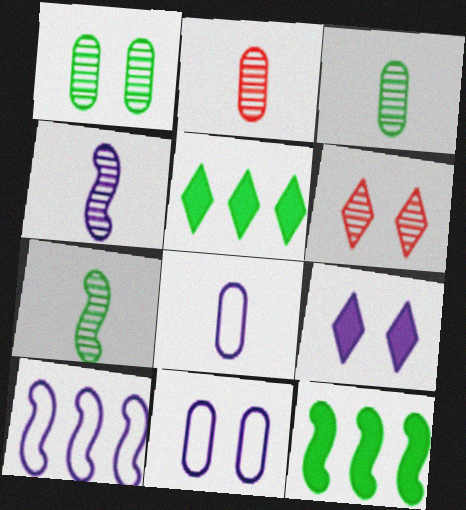[[6, 8, 12]]